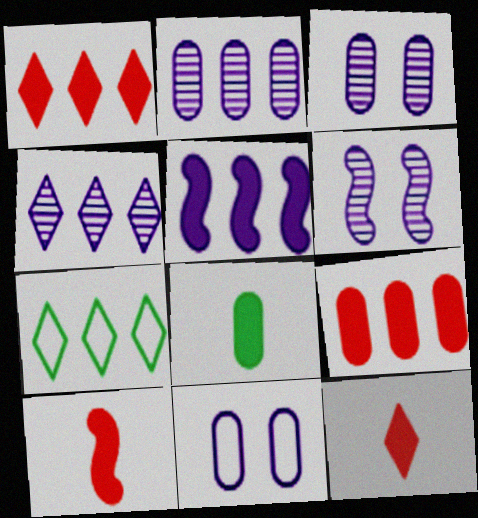[[1, 4, 7], 
[3, 7, 10]]